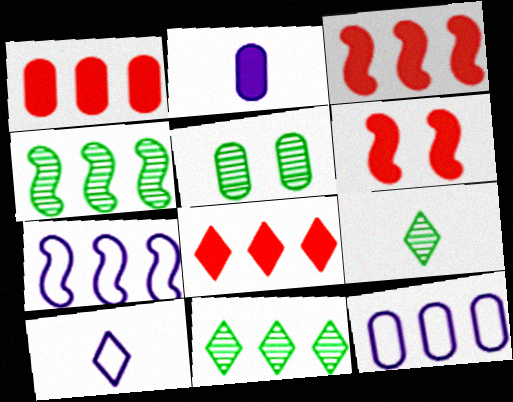[[1, 3, 8], 
[1, 7, 11], 
[3, 4, 7], 
[3, 5, 10], 
[3, 11, 12], 
[4, 5, 9], 
[4, 8, 12], 
[6, 9, 12]]